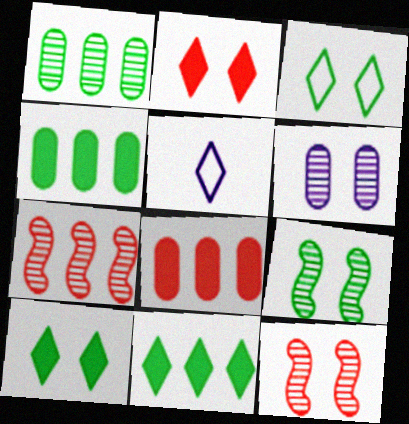[[4, 5, 12], 
[5, 8, 9]]